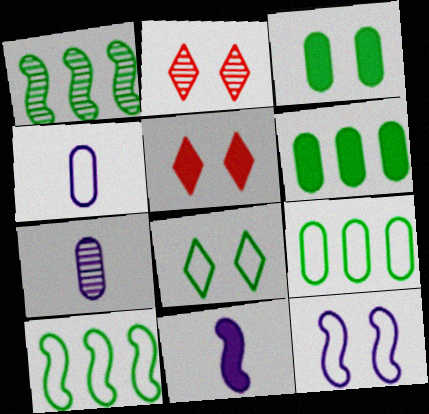[[1, 2, 7], 
[1, 4, 5], 
[2, 3, 12], 
[2, 9, 11], 
[5, 6, 11], 
[5, 7, 10]]